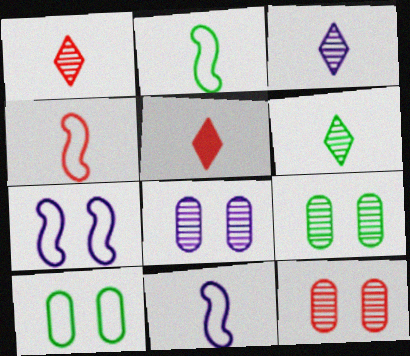[[1, 3, 6], 
[2, 4, 11], 
[8, 9, 12]]